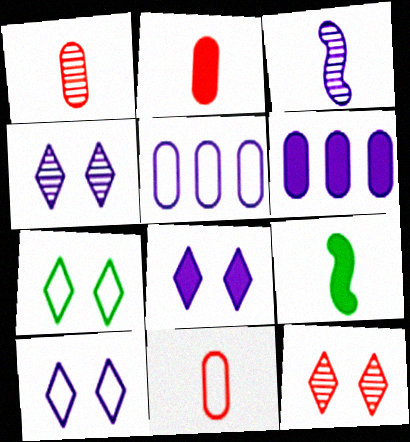[[1, 2, 11], 
[3, 5, 8], 
[3, 6, 10], 
[4, 8, 10], 
[5, 9, 12], 
[7, 8, 12]]